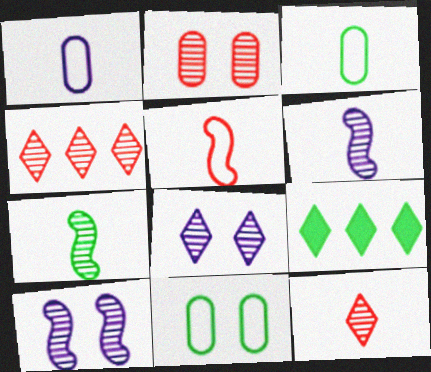[[7, 9, 11]]